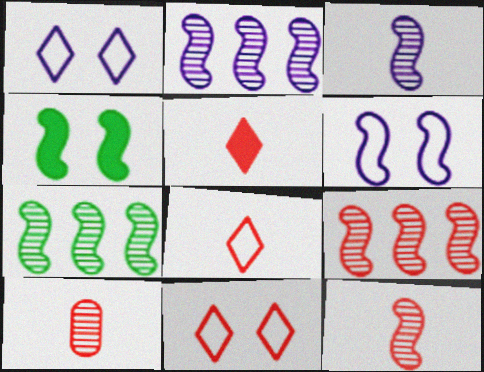[[2, 7, 9]]